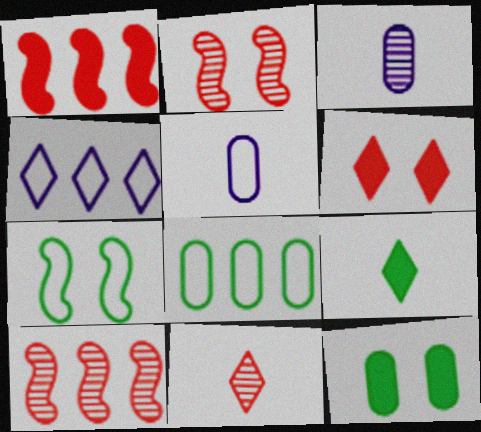[]